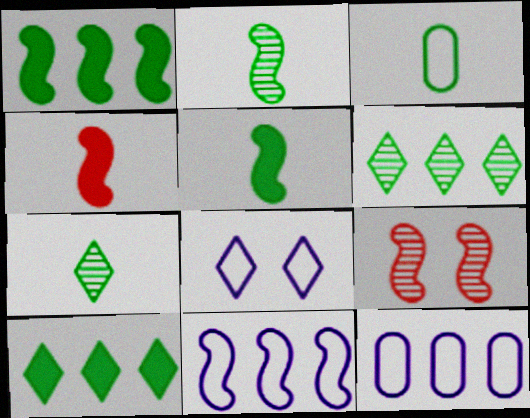[[3, 5, 7], 
[5, 9, 11]]